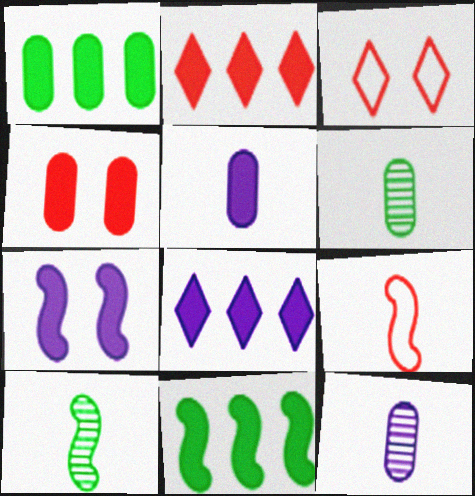[[1, 4, 5], 
[3, 11, 12], 
[5, 7, 8]]